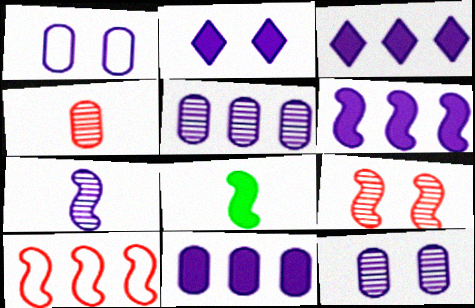[[1, 3, 7], 
[3, 6, 11]]